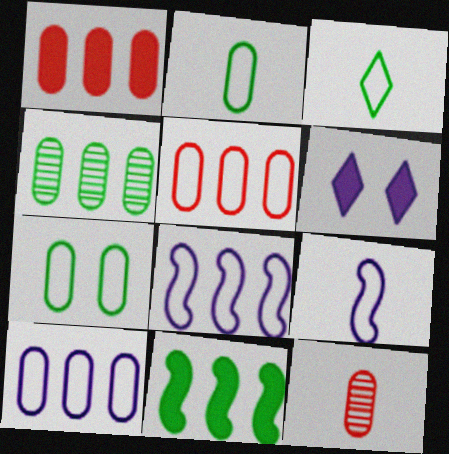[[1, 4, 10]]